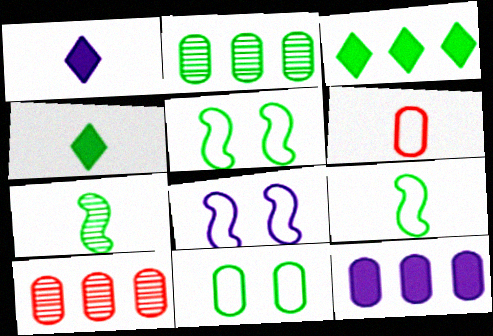[[1, 5, 10], 
[1, 6, 7], 
[2, 4, 5], 
[3, 7, 11], 
[4, 8, 10]]